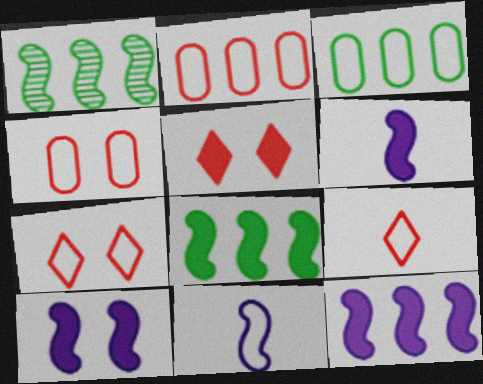[[3, 7, 11], 
[6, 10, 12]]